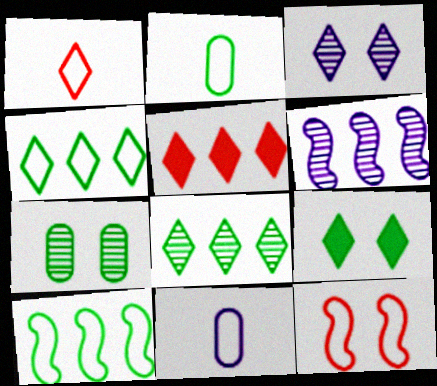[[4, 11, 12]]